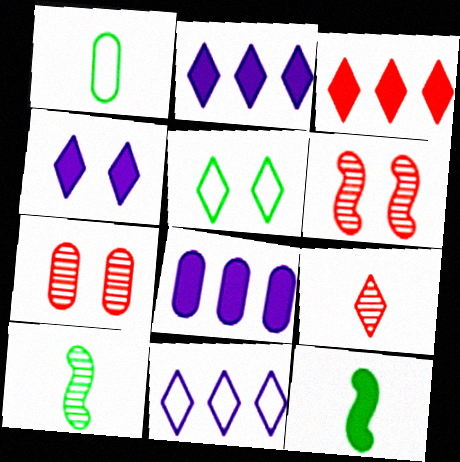[[1, 2, 6], 
[1, 7, 8], 
[2, 5, 9], 
[7, 11, 12]]